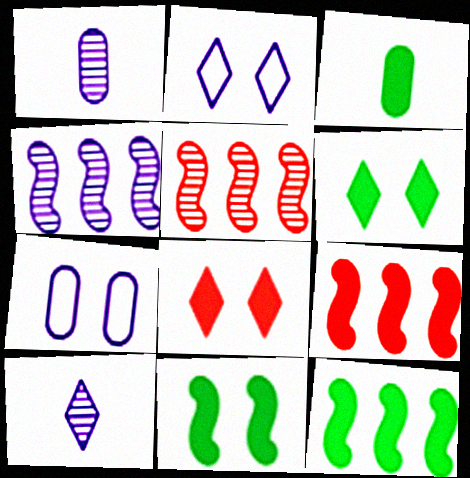[[2, 3, 5], 
[3, 6, 12]]